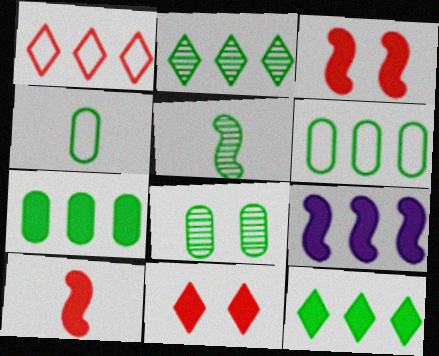[[2, 5, 8], 
[4, 7, 8]]